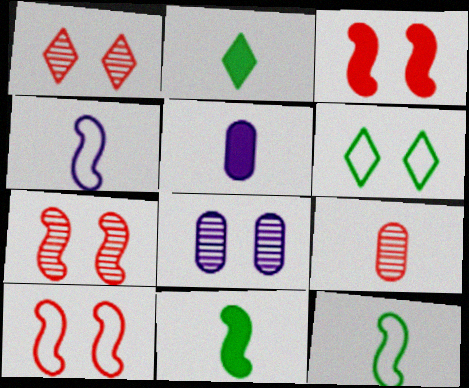[[2, 4, 9], 
[3, 6, 8], 
[3, 7, 10]]